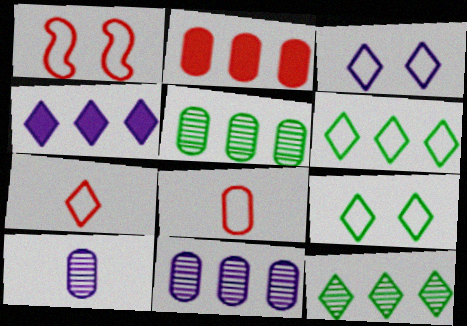[[3, 6, 7]]